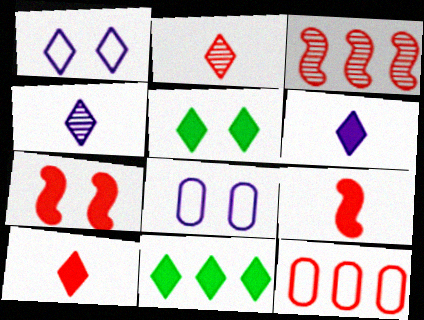[[1, 2, 11], 
[2, 7, 12]]